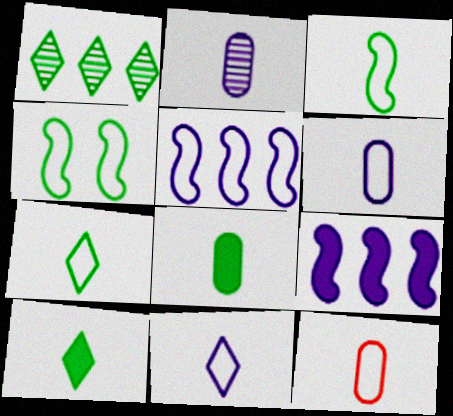[[1, 4, 8], 
[2, 8, 12], 
[3, 11, 12]]